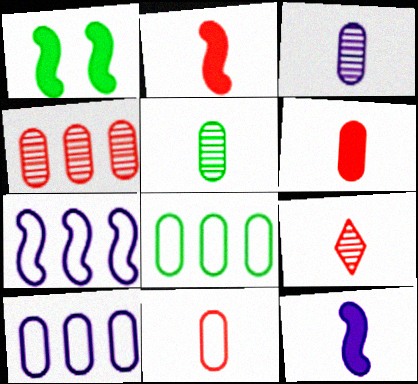[[1, 9, 10], 
[2, 9, 11]]